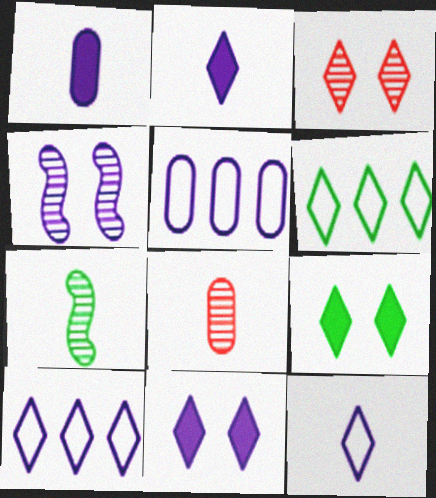[[1, 4, 10], 
[2, 3, 6], 
[2, 4, 5]]